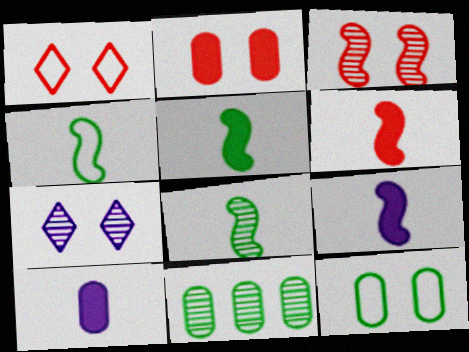[[1, 2, 3], 
[1, 9, 11], 
[4, 5, 8], 
[5, 6, 9]]